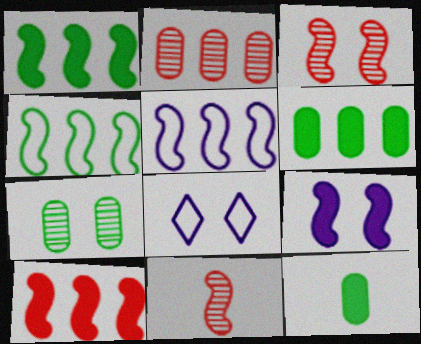[[4, 9, 11], 
[6, 8, 11]]